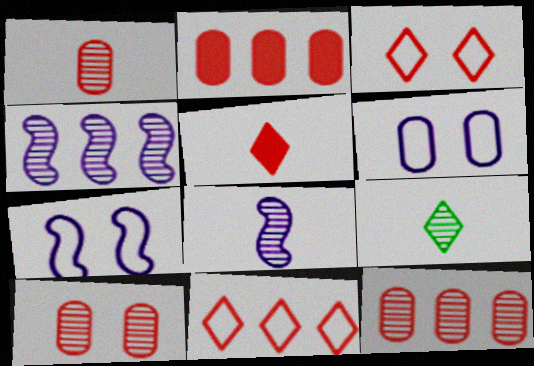[[1, 8, 9], 
[1, 10, 12], 
[2, 7, 9], 
[4, 9, 10]]